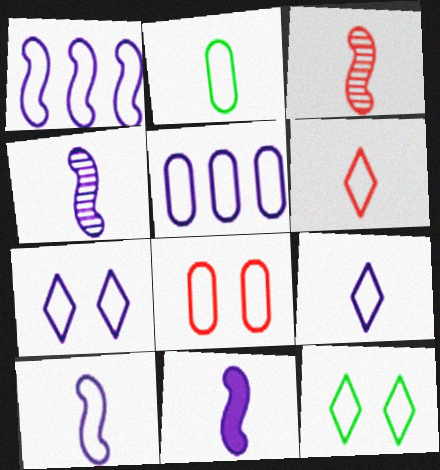[[2, 5, 8], 
[2, 6, 10], 
[4, 10, 11], 
[5, 7, 10]]